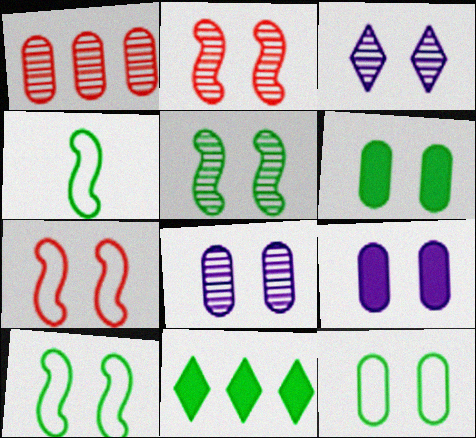[[3, 6, 7]]